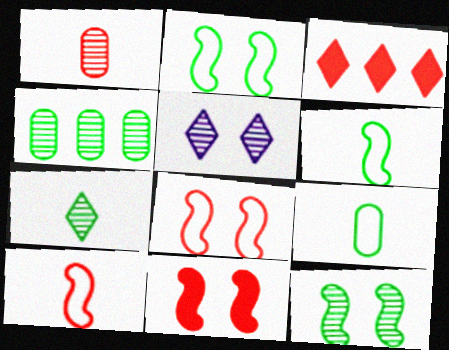[[1, 3, 8], 
[4, 7, 12]]